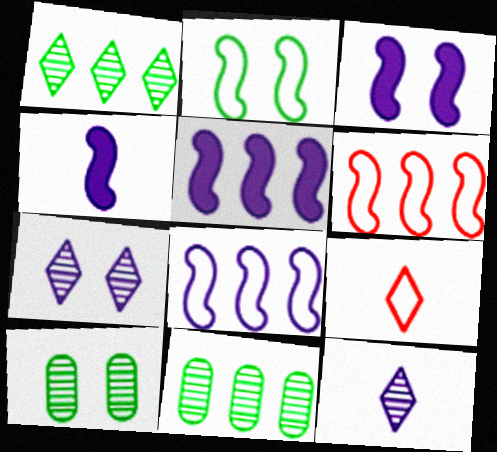[[3, 4, 5], 
[3, 9, 11], 
[5, 9, 10]]